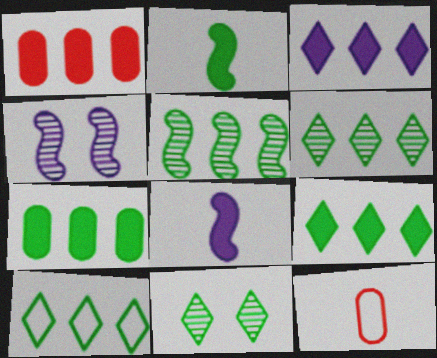[[4, 9, 12], 
[5, 7, 10], 
[6, 9, 10]]